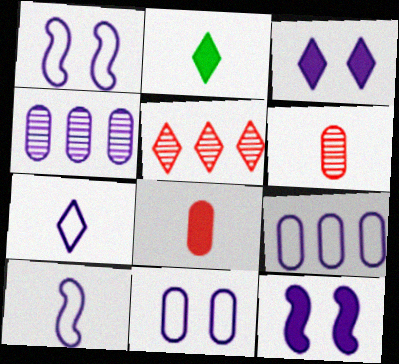[[1, 7, 9], 
[2, 6, 10], 
[3, 4, 10], 
[4, 7, 12]]